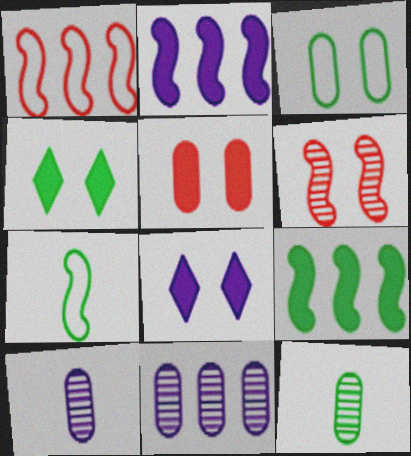[[1, 4, 10], 
[1, 8, 12], 
[2, 6, 7], 
[3, 6, 8]]